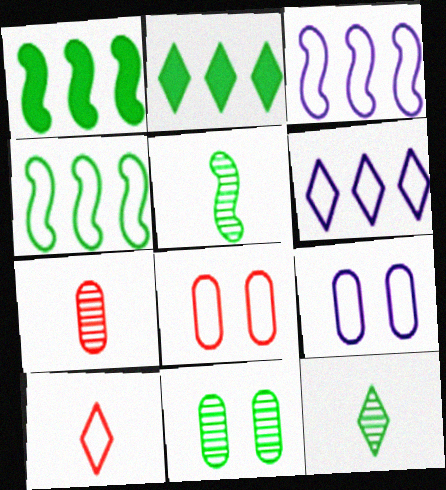[[4, 9, 10]]